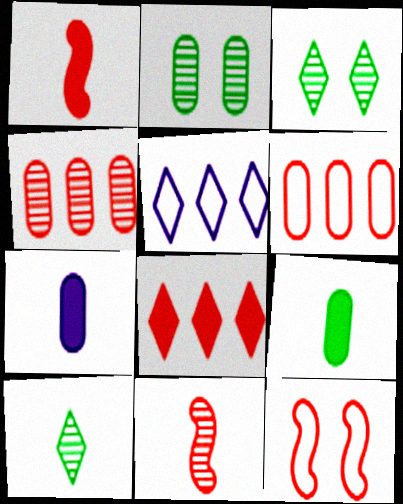[[1, 2, 5], 
[2, 6, 7]]